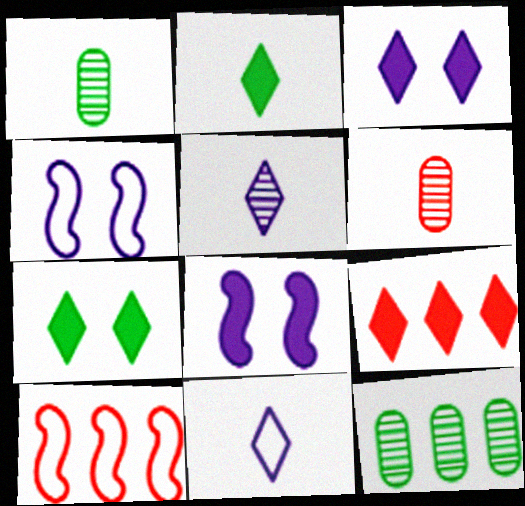[[1, 3, 10], 
[1, 4, 9], 
[2, 3, 9]]